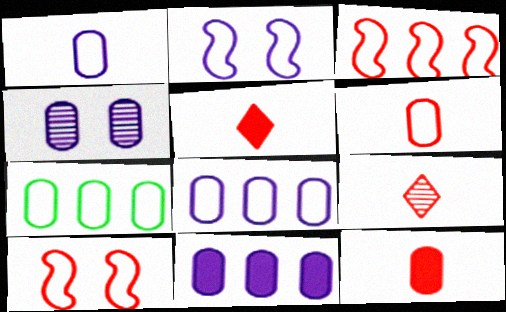[[1, 4, 11], 
[4, 7, 12]]